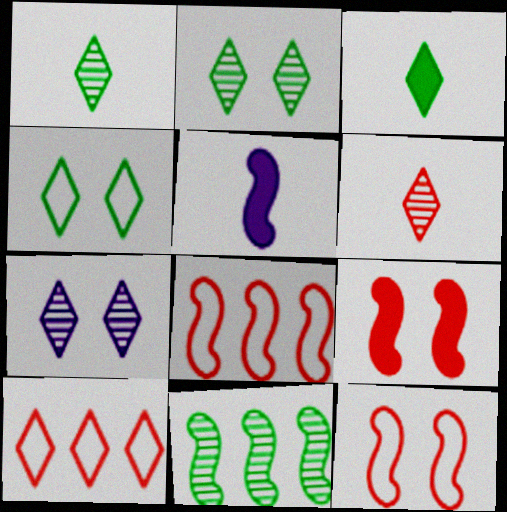[[3, 7, 10], 
[5, 11, 12]]